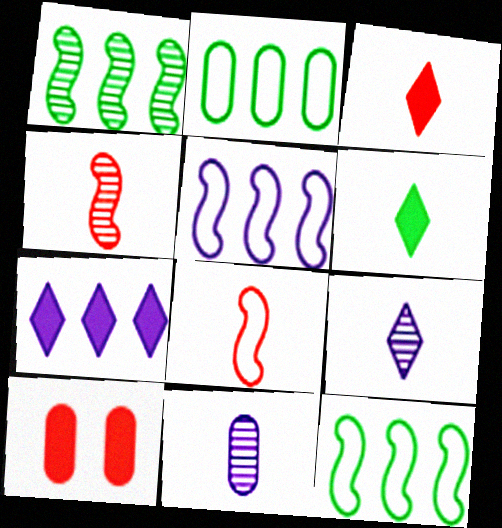[[2, 10, 11], 
[6, 8, 11], 
[9, 10, 12]]